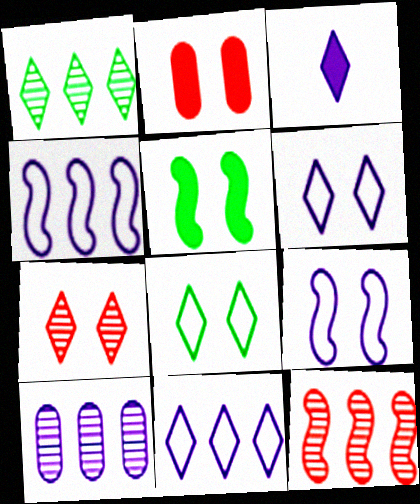[[1, 10, 12], 
[3, 9, 10]]